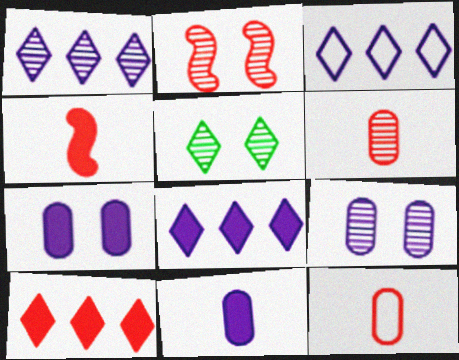[[1, 3, 8], 
[2, 5, 9], 
[2, 10, 12]]